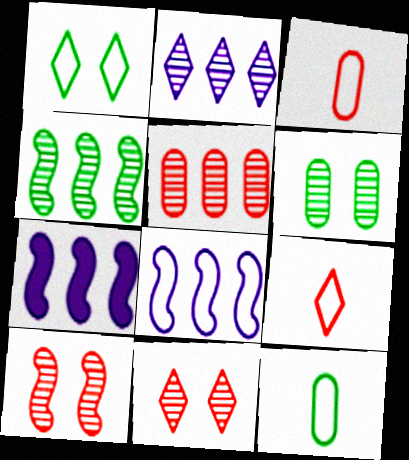[[1, 3, 8], 
[2, 4, 5], 
[6, 7, 9], 
[7, 11, 12]]